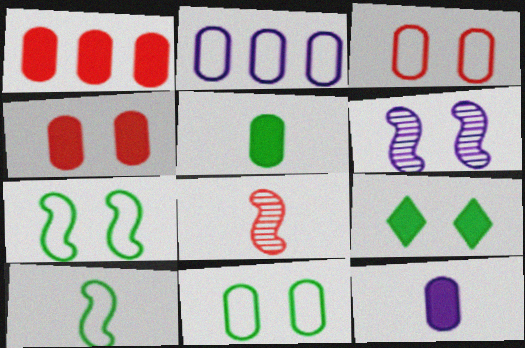[[2, 8, 9], 
[3, 6, 9]]